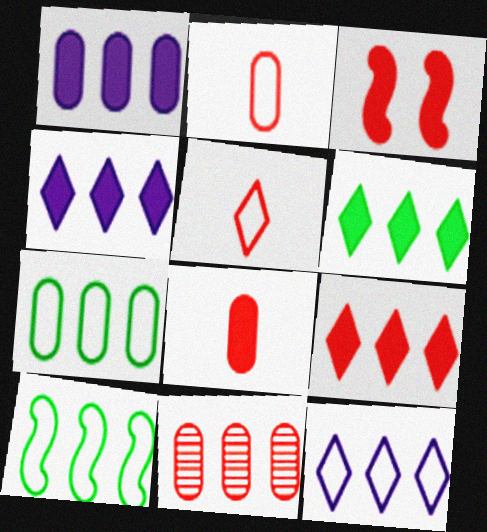[[1, 7, 11], 
[3, 5, 11], 
[3, 8, 9], 
[4, 6, 9], 
[4, 10, 11]]